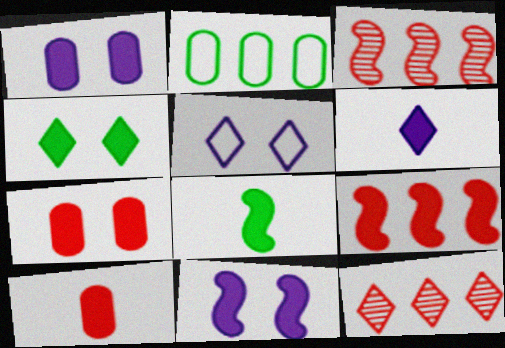[[4, 7, 11], 
[6, 8, 10], 
[8, 9, 11]]